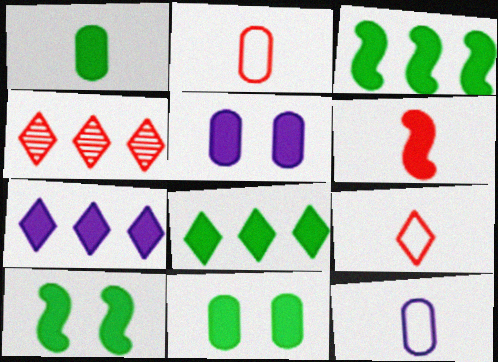[[1, 8, 10], 
[4, 10, 12], 
[5, 6, 8], 
[6, 7, 11]]